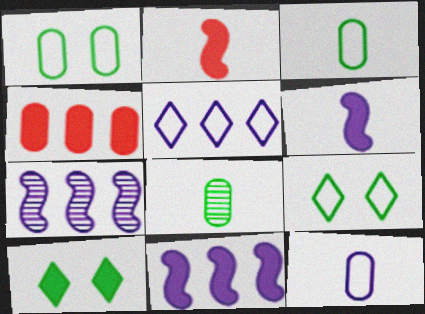[[4, 6, 10]]